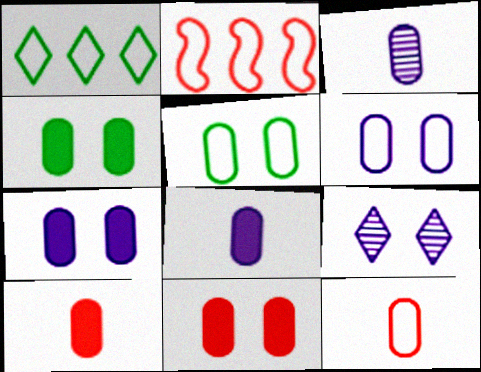[[4, 7, 11]]